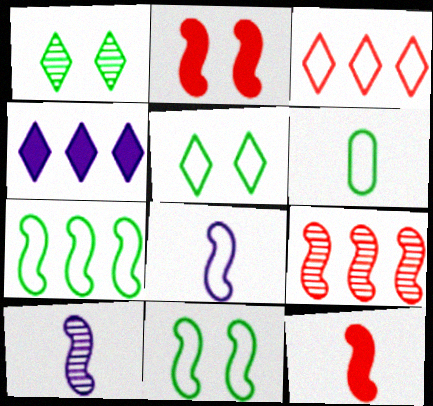[[2, 7, 10], 
[5, 6, 7]]